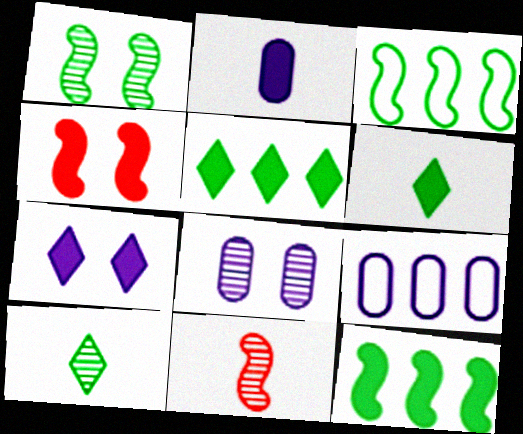[[2, 4, 5], 
[2, 8, 9], 
[4, 9, 10]]